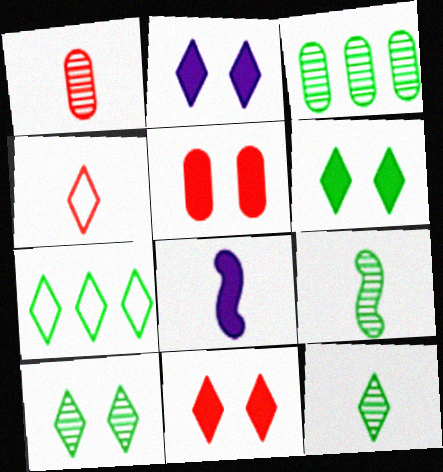[[2, 6, 11], 
[3, 9, 10], 
[6, 7, 12]]